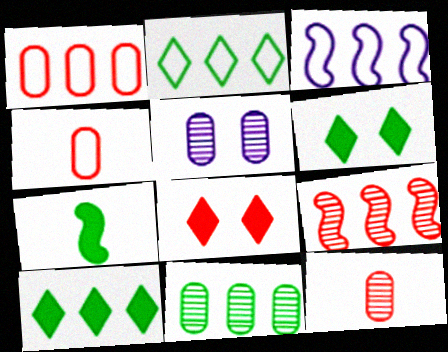[[1, 2, 3], 
[3, 6, 12], 
[4, 8, 9], 
[5, 11, 12]]